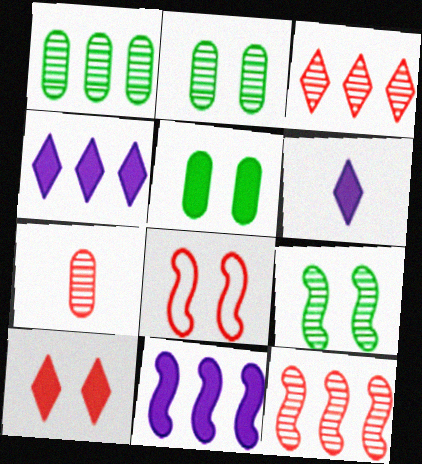[[1, 6, 8]]